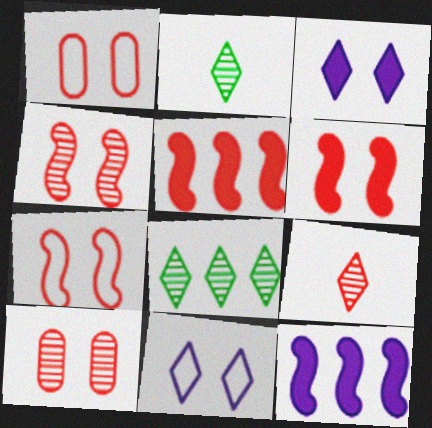[[1, 2, 12], 
[1, 5, 9], 
[4, 6, 7]]